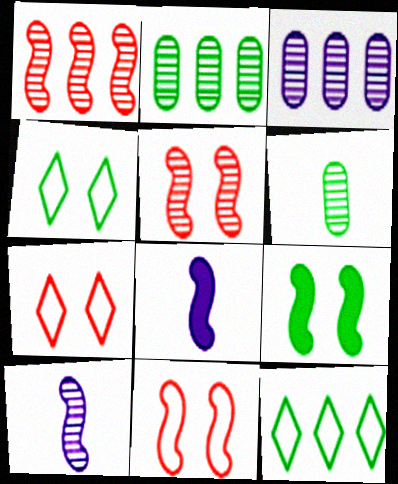[[2, 7, 8], 
[6, 9, 12]]